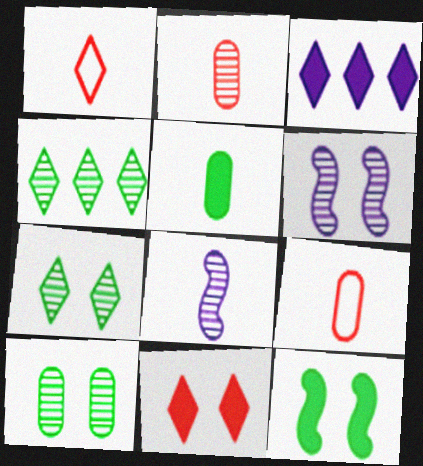[[1, 3, 7], 
[1, 5, 8], 
[2, 4, 6]]